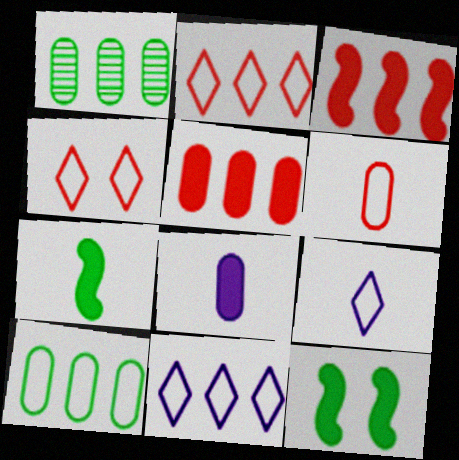[[1, 3, 11]]